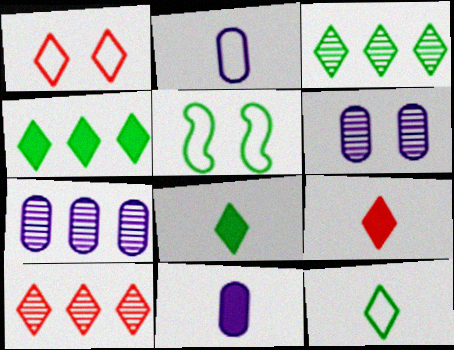[[1, 9, 10], 
[5, 7, 9], 
[5, 10, 11]]